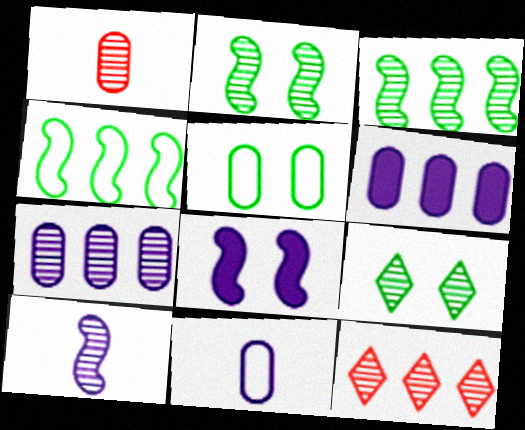[[1, 5, 6], 
[3, 7, 12], 
[4, 6, 12]]